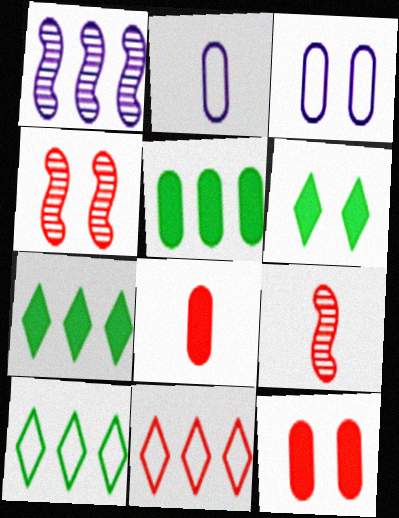[[1, 5, 11], 
[2, 4, 7], 
[3, 4, 6], 
[3, 7, 9], 
[4, 8, 11], 
[9, 11, 12]]